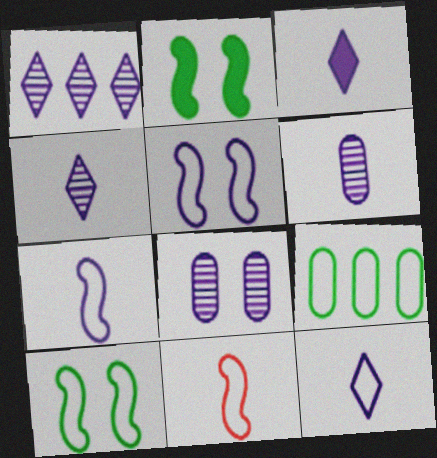[[3, 4, 12], 
[3, 6, 7]]